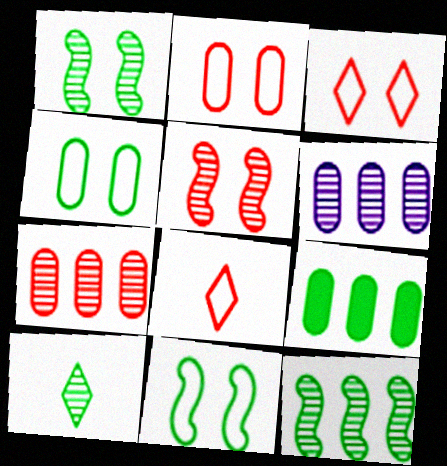[[5, 6, 10], 
[9, 10, 11]]